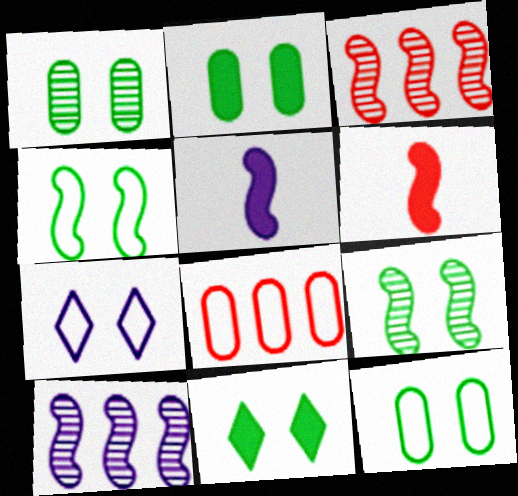[[1, 2, 12], 
[1, 4, 11], 
[3, 4, 5], 
[4, 6, 10], 
[9, 11, 12]]